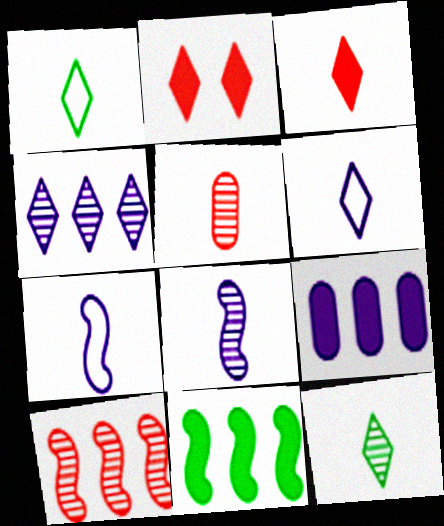[[1, 2, 4], 
[3, 6, 12], 
[5, 8, 12]]